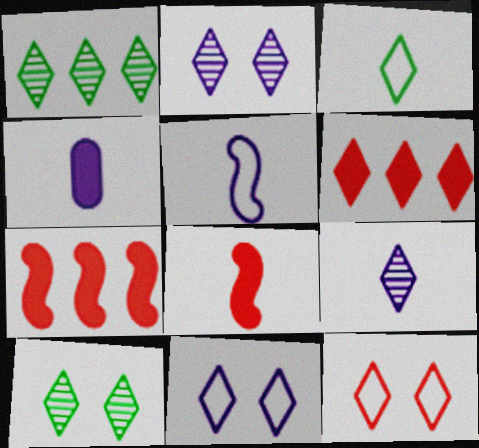[[2, 3, 6], 
[4, 5, 9]]